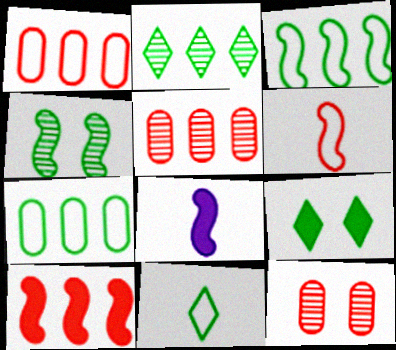[[2, 9, 11]]